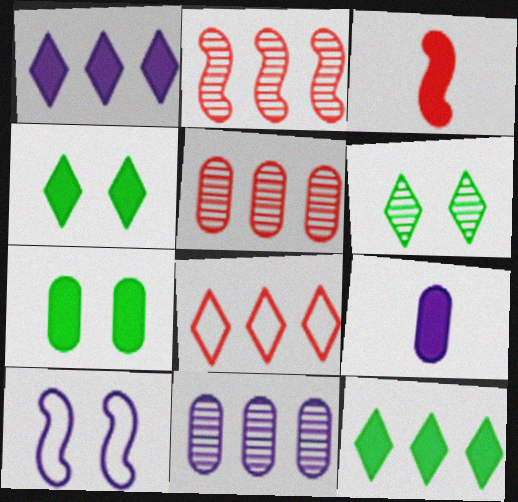[[1, 3, 7]]